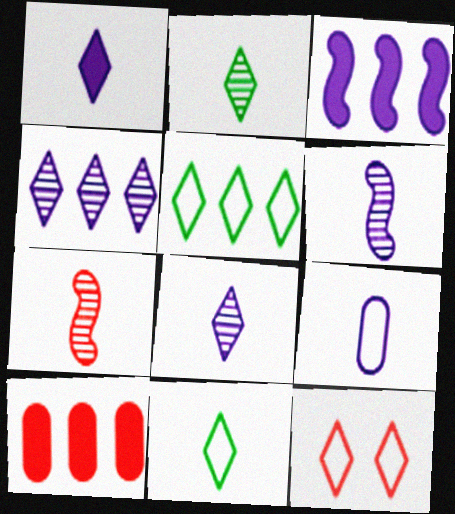[[1, 6, 9], 
[7, 10, 12]]